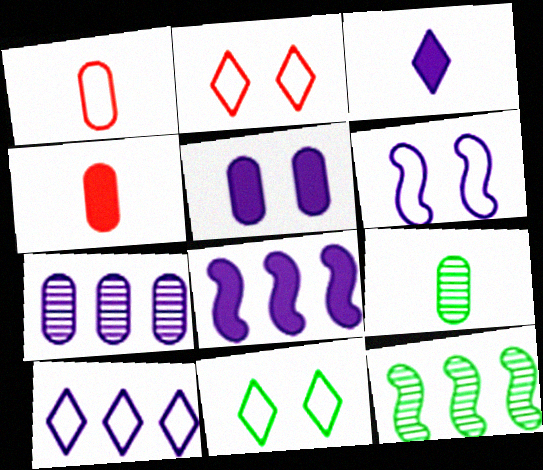[[2, 8, 9], 
[3, 5, 8], 
[3, 6, 7], 
[7, 8, 10]]